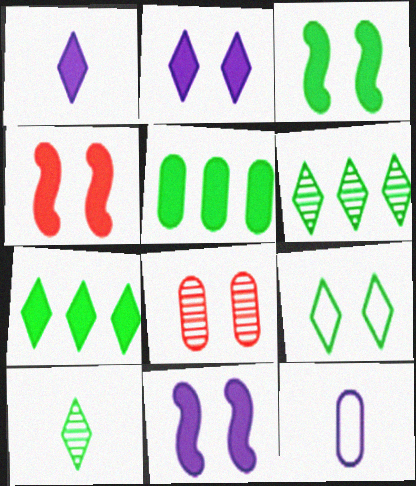[[1, 4, 5], 
[3, 4, 11], 
[4, 6, 12], 
[5, 8, 12], 
[7, 9, 10], 
[8, 9, 11]]